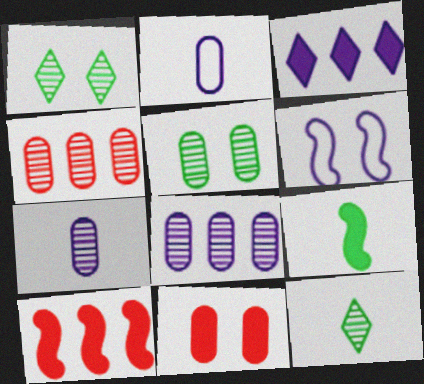[[1, 2, 10], 
[1, 6, 11], 
[3, 6, 7], 
[3, 9, 11], 
[4, 5, 7]]